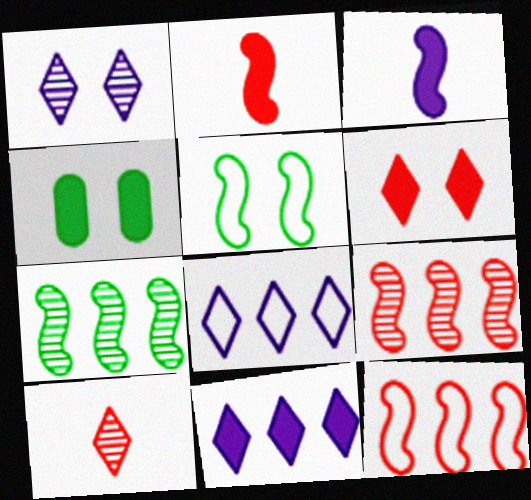[[2, 4, 11], 
[3, 5, 9]]